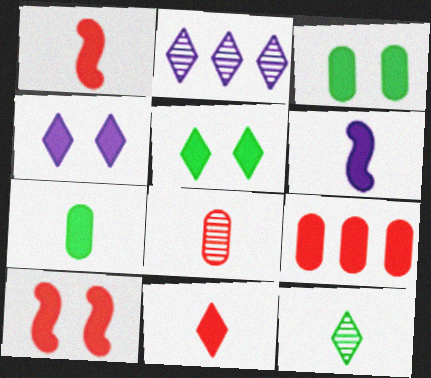[[3, 4, 10], 
[5, 6, 9], 
[6, 7, 11], 
[9, 10, 11]]